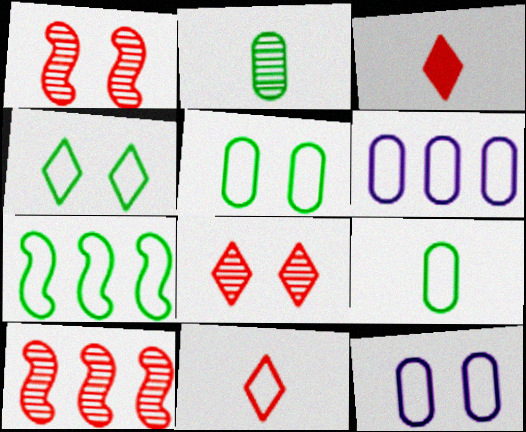[[4, 7, 9], 
[7, 11, 12]]